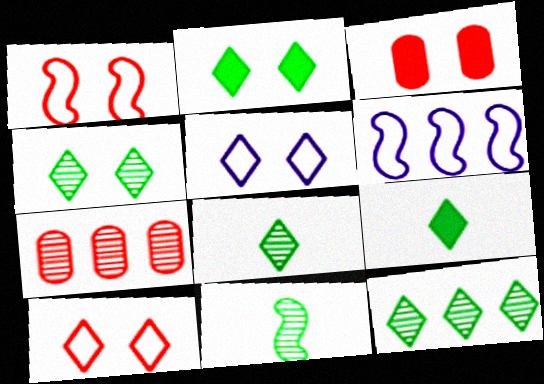[[3, 6, 8], 
[4, 8, 12]]